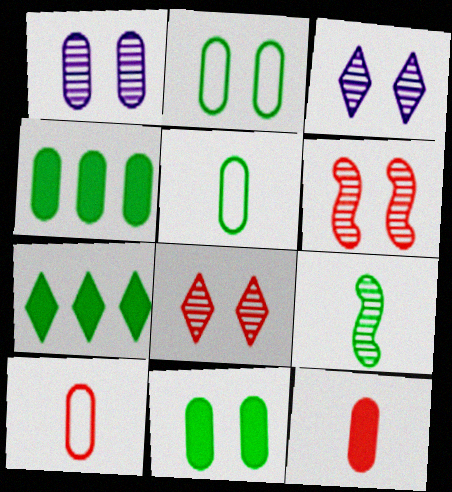[[1, 4, 10], 
[2, 7, 9]]